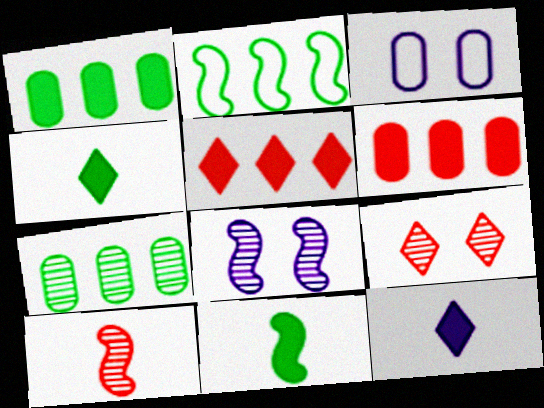[]